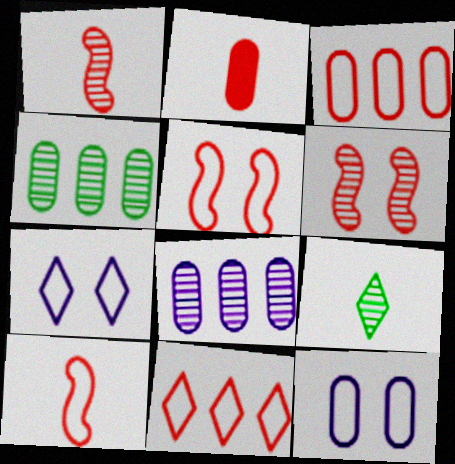[[2, 4, 12], 
[2, 6, 11], 
[6, 8, 9]]